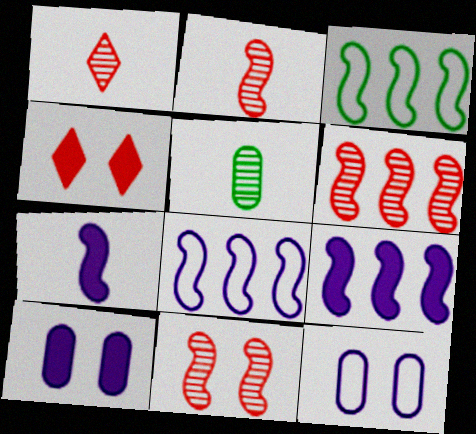[[1, 3, 10], 
[2, 6, 11], 
[3, 6, 9], 
[3, 7, 11], 
[4, 5, 8]]